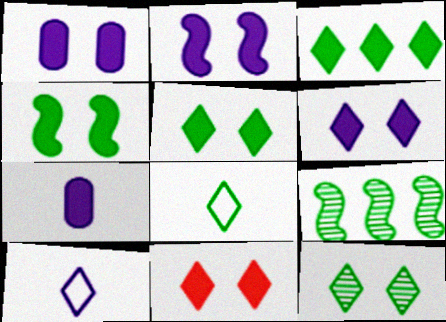[[1, 2, 6], 
[1, 4, 11], 
[3, 8, 12], 
[5, 6, 11]]